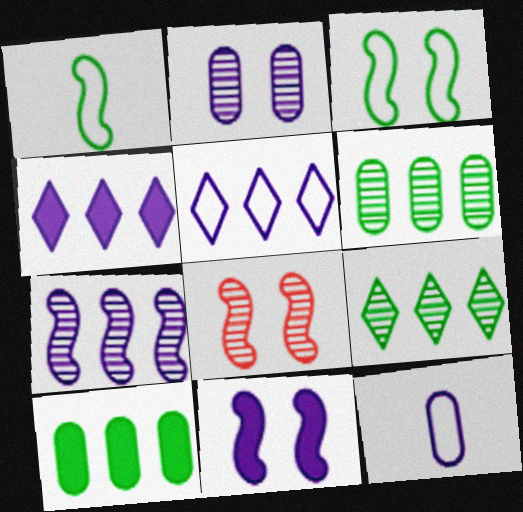[[3, 8, 11]]